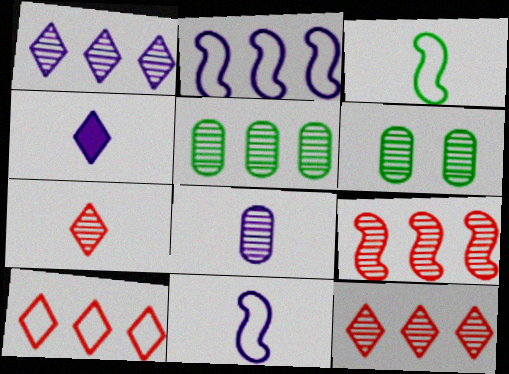[[1, 5, 9], 
[4, 8, 11]]